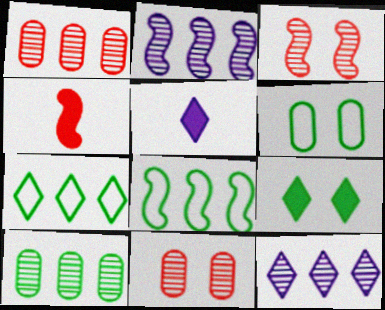[[4, 6, 12], 
[5, 8, 11]]